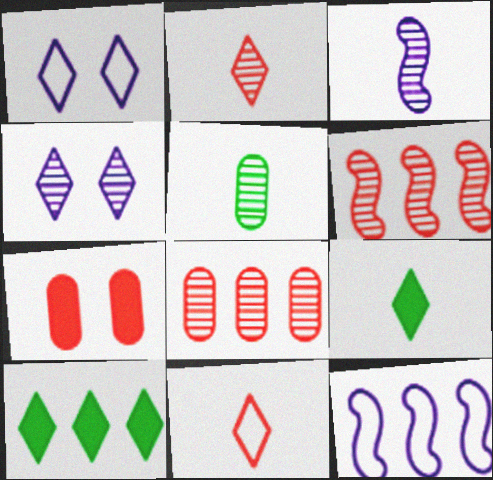[[1, 2, 10], 
[2, 3, 5], 
[4, 5, 6], 
[4, 10, 11], 
[6, 7, 11], 
[8, 10, 12]]